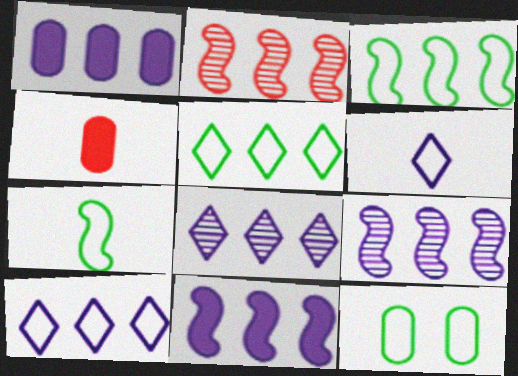[[1, 2, 5], 
[1, 9, 10], 
[2, 3, 11], 
[5, 7, 12]]